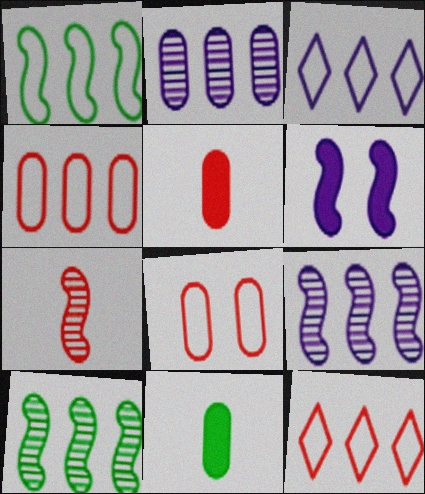[[1, 3, 4], 
[1, 6, 7], 
[2, 8, 11]]